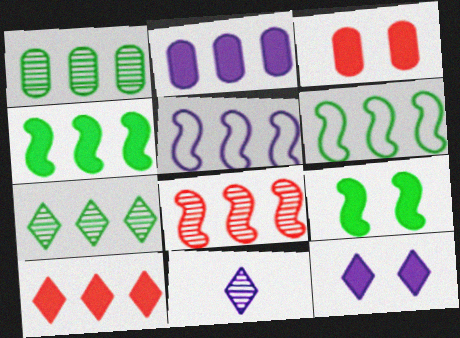[[1, 5, 10], 
[2, 4, 10], 
[3, 6, 11], 
[3, 9, 12], 
[4, 5, 8]]